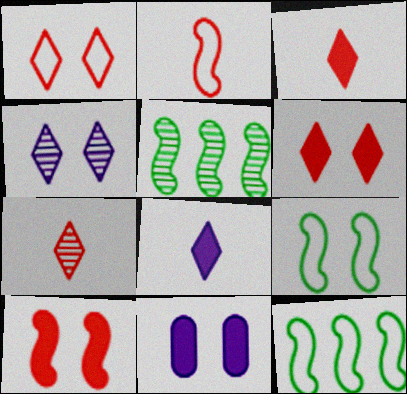[[7, 11, 12]]